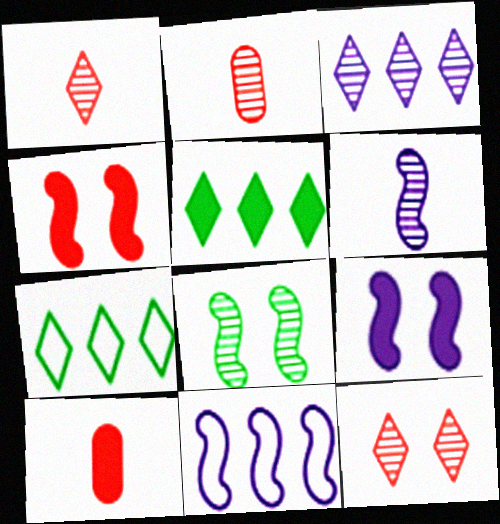[[2, 3, 8], 
[2, 7, 9], 
[5, 9, 10], 
[6, 9, 11]]